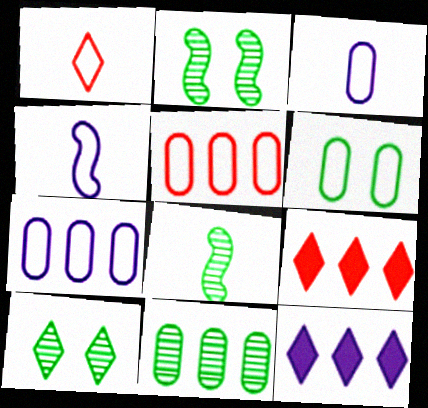[[1, 10, 12], 
[2, 3, 9], 
[3, 5, 6], 
[8, 10, 11]]